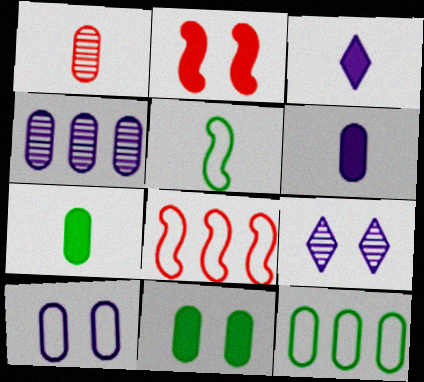[[1, 3, 5], 
[4, 6, 10], 
[7, 8, 9]]